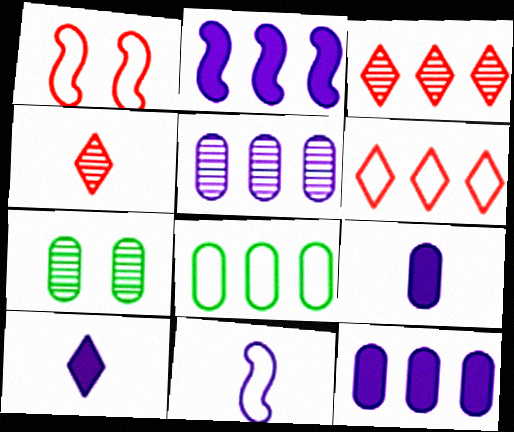[[2, 3, 8]]